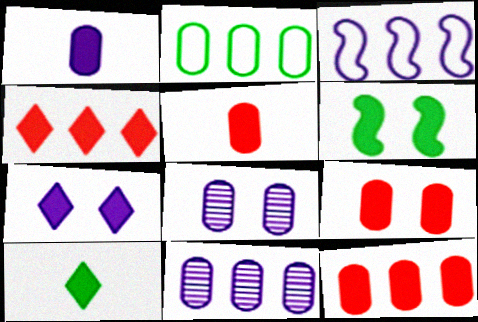[[1, 4, 6], 
[2, 5, 8], 
[2, 11, 12], 
[4, 7, 10], 
[5, 9, 12], 
[6, 7, 9]]